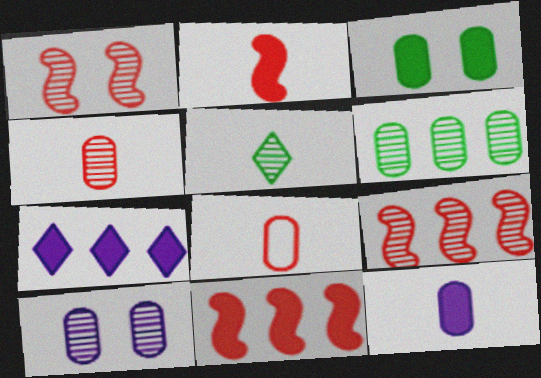[[2, 3, 7], 
[4, 6, 10], 
[5, 9, 10]]